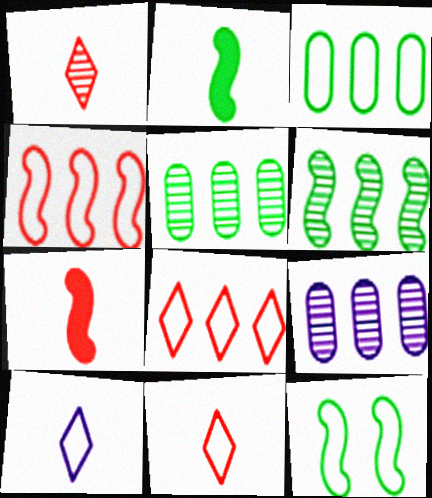[[2, 6, 12]]